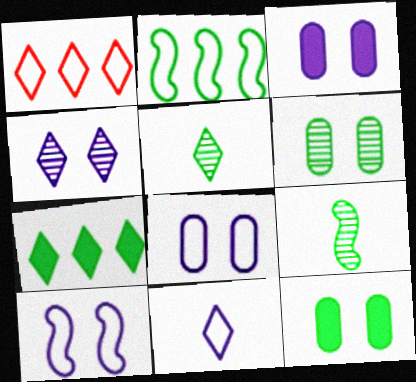[[1, 3, 9], 
[2, 5, 12], 
[3, 4, 10]]